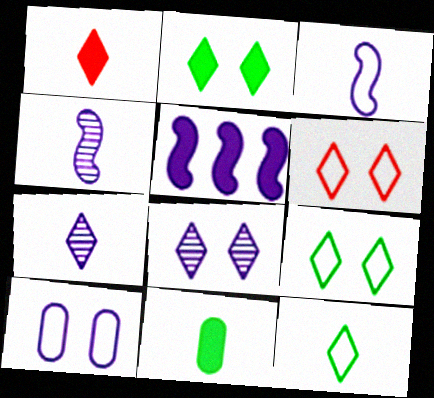[[1, 7, 12], 
[2, 6, 8], 
[5, 7, 10]]